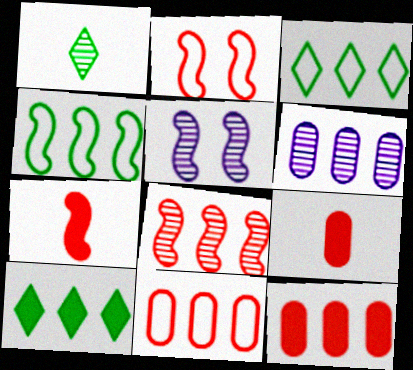[[2, 7, 8], 
[3, 5, 9], 
[4, 5, 7]]